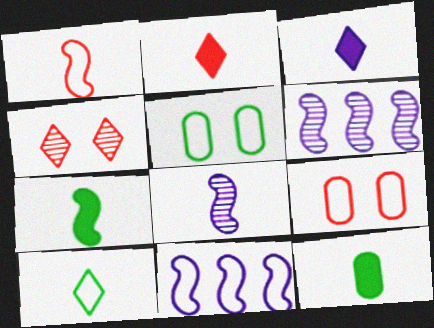[[1, 7, 8], 
[2, 5, 6], 
[4, 11, 12], 
[9, 10, 11]]